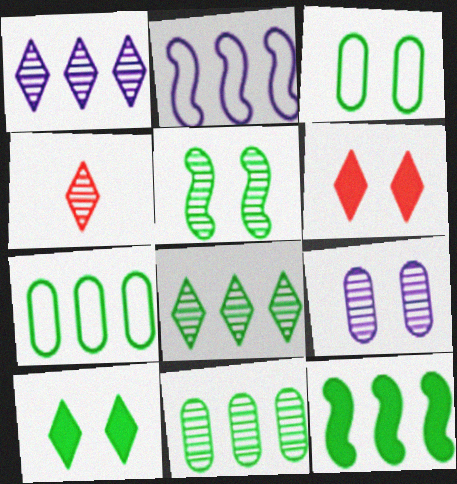[[3, 5, 10], 
[7, 8, 12]]